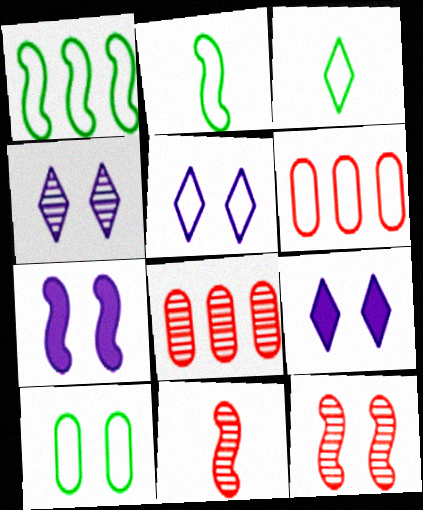[[1, 3, 10], 
[1, 7, 11], 
[2, 5, 6], 
[2, 8, 9], 
[3, 7, 8], 
[4, 5, 9], 
[9, 10, 12]]